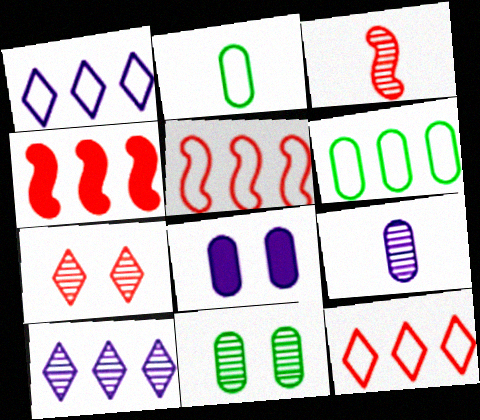[[1, 5, 6], 
[3, 10, 11], 
[4, 6, 10]]